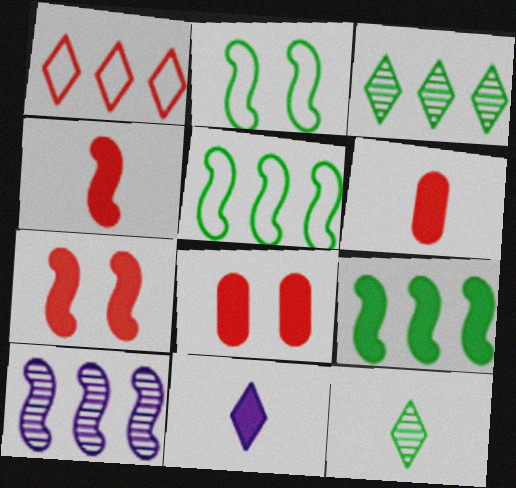[[2, 4, 10], 
[8, 9, 11]]